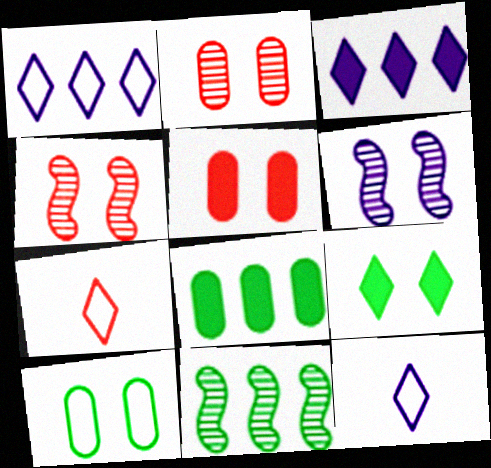[[4, 8, 12], 
[5, 11, 12], 
[6, 7, 8]]